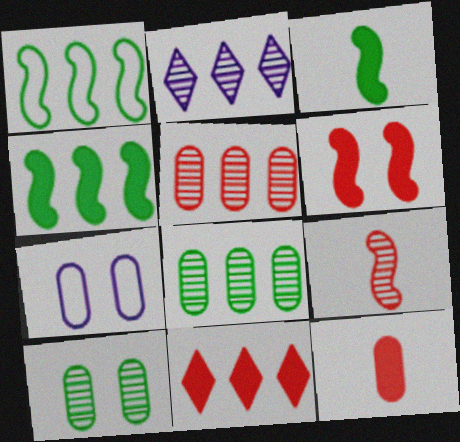[[2, 9, 10], 
[6, 11, 12], 
[7, 8, 12]]